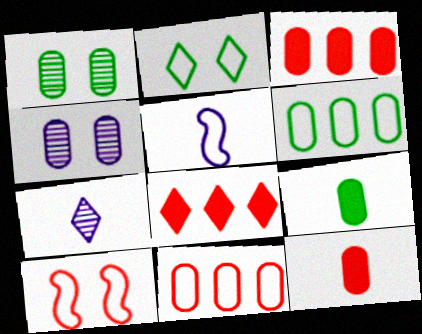[[1, 5, 8], 
[1, 6, 9], 
[2, 5, 11], 
[2, 7, 8], 
[4, 6, 12], 
[4, 9, 11]]